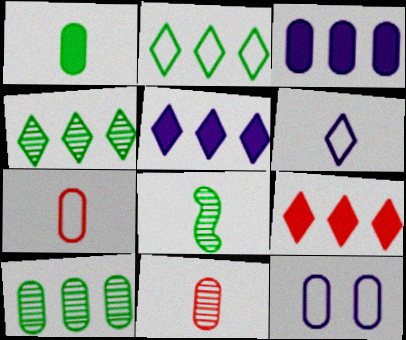[[8, 9, 12]]